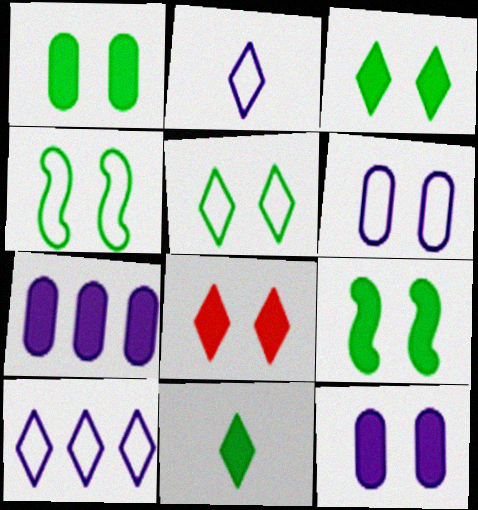[[1, 3, 9], 
[8, 9, 12]]